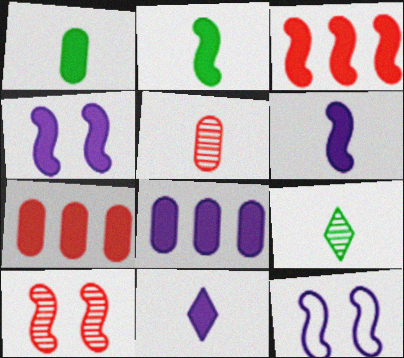[[2, 3, 4], 
[4, 8, 11], 
[7, 9, 12]]